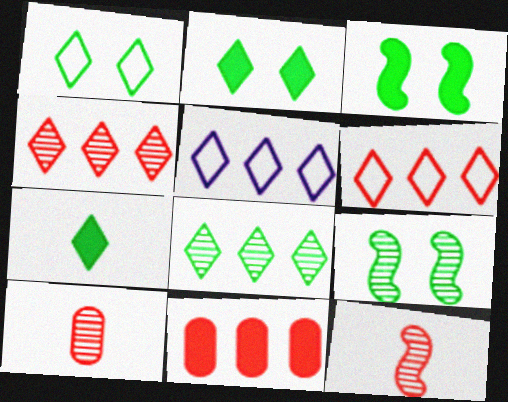[[1, 7, 8], 
[3, 5, 10]]